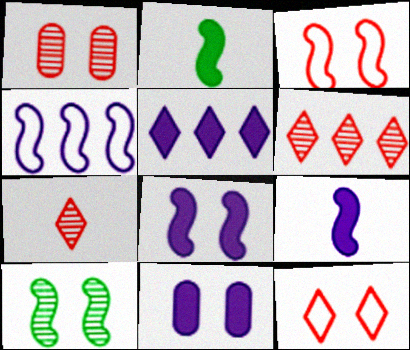[[3, 8, 10], 
[5, 9, 11], 
[10, 11, 12]]